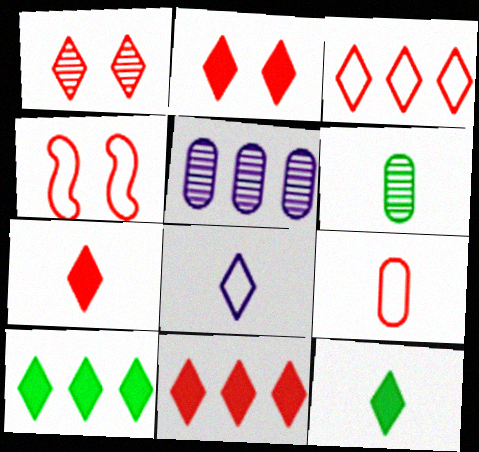[[1, 3, 7], 
[1, 8, 10], 
[2, 7, 11], 
[3, 4, 9], 
[4, 5, 12]]